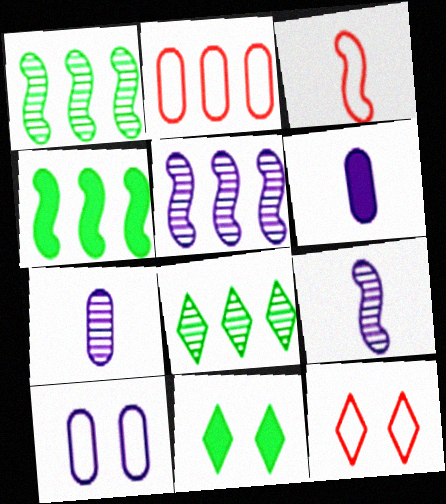[[1, 6, 12], 
[2, 3, 12], 
[2, 9, 11], 
[4, 7, 12]]